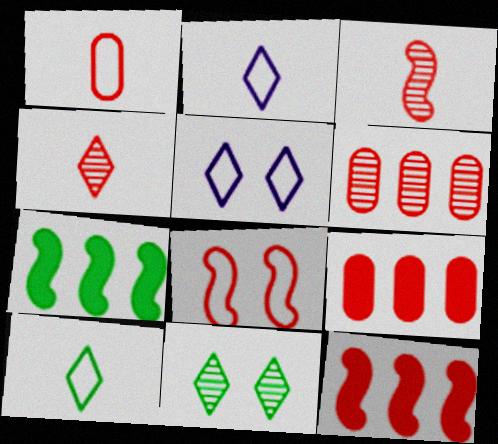[[3, 8, 12], 
[4, 8, 9]]